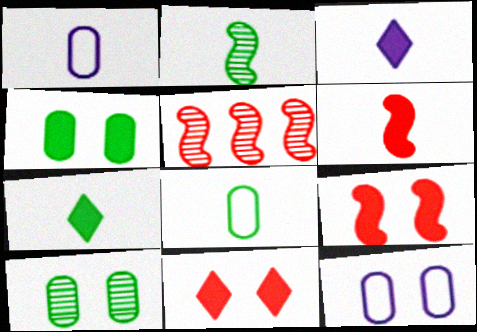[[2, 7, 8], 
[5, 7, 12]]